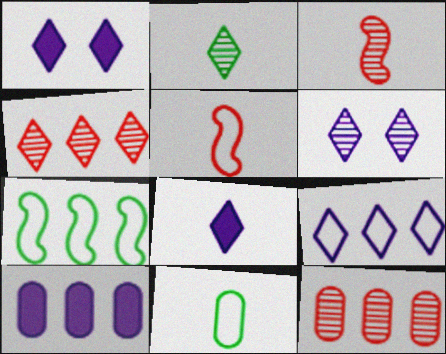[[2, 4, 6], 
[3, 8, 11], 
[4, 7, 10], 
[6, 8, 9]]